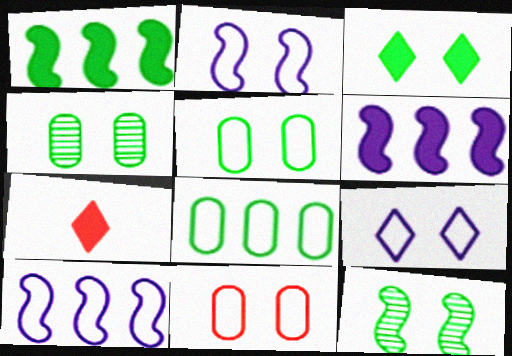[[3, 5, 12], 
[4, 7, 10]]